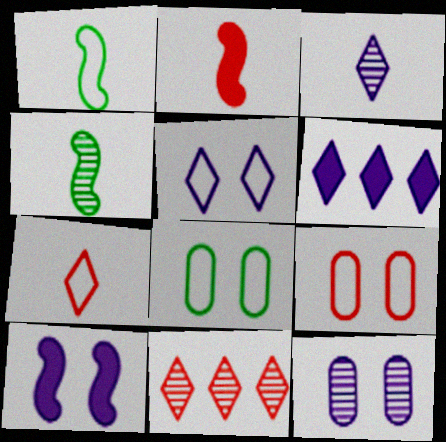[[2, 9, 11], 
[3, 5, 6], 
[4, 6, 9], 
[4, 11, 12], 
[5, 10, 12]]